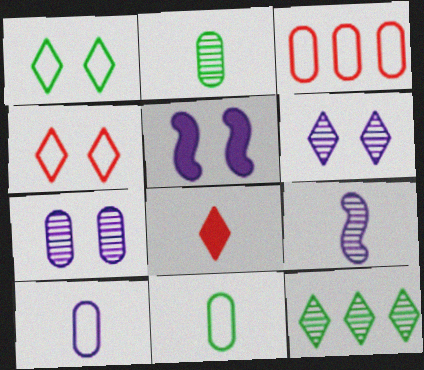[[8, 9, 11]]